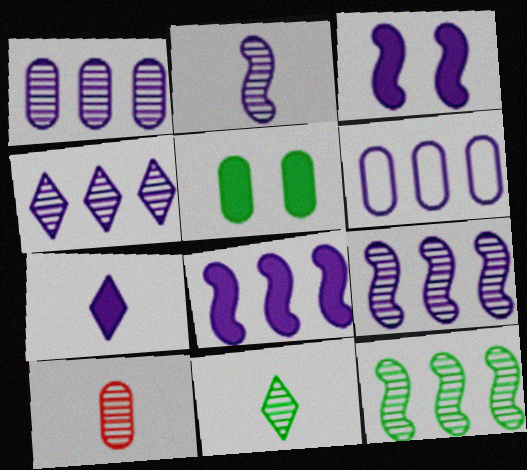[[1, 4, 9], 
[2, 10, 11], 
[4, 6, 8], 
[5, 6, 10]]